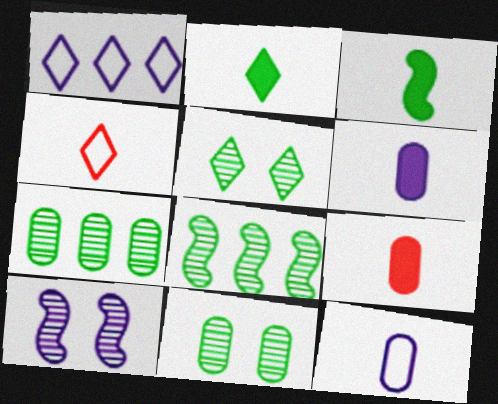[[1, 6, 10]]